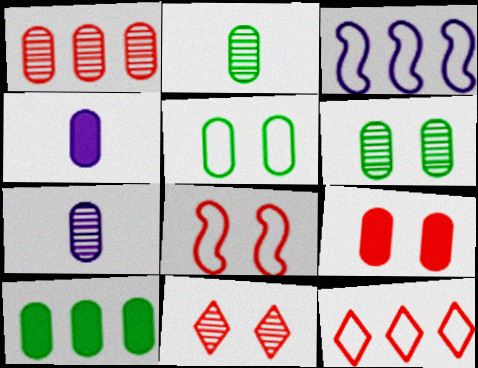[[1, 4, 5], 
[1, 6, 7], 
[2, 5, 10], 
[4, 9, 10], 
[8, 9, 11]]